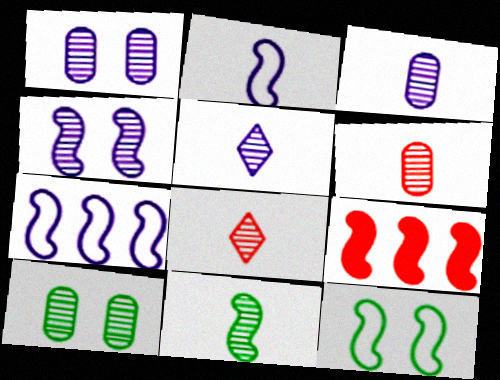[[3, 8, 11], 
[5, 6, 11]]